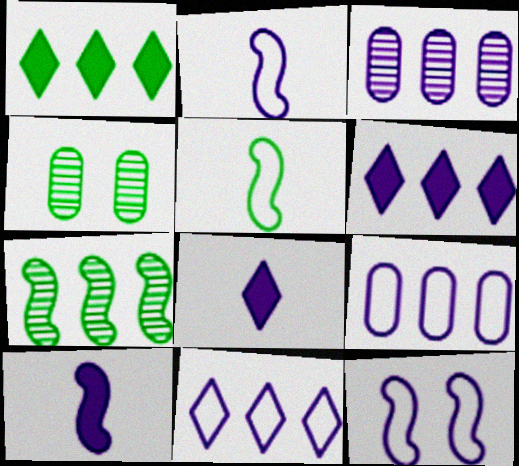[[1, 4, 5], 
[3, 8, 12]]